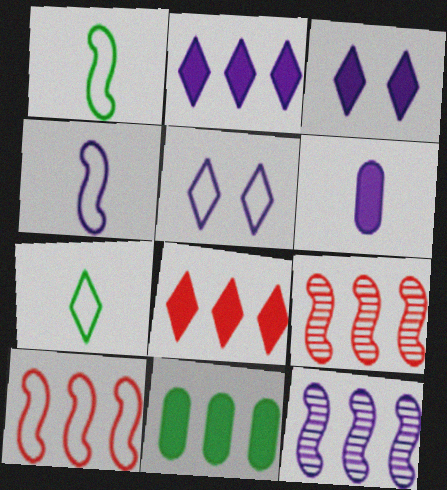[[5, 6, 12]]